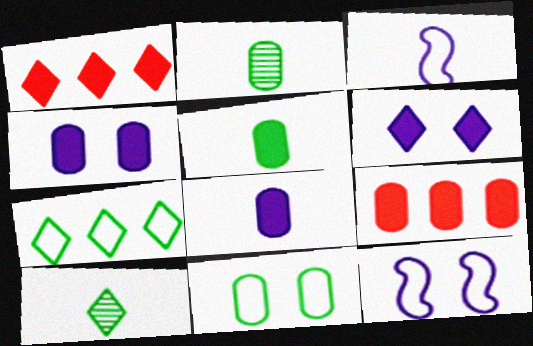[[1, 2, 12], 
[4, 5, 9], 
[9, 10, 12]]